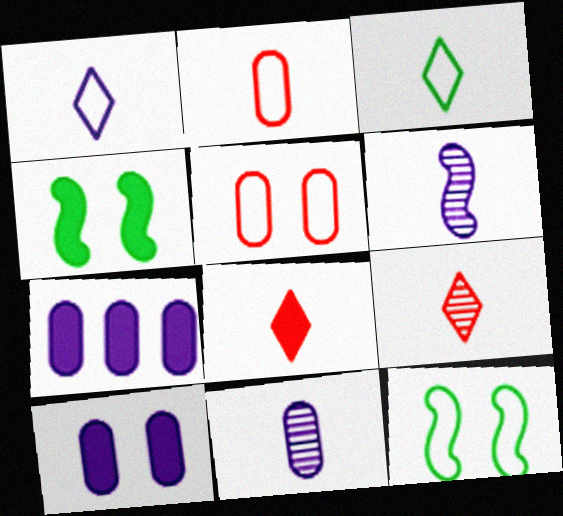[[4, 7, 8], 
[7, 9, 12]]